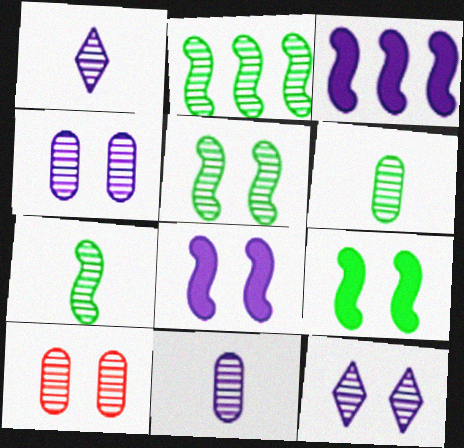[[1, 2, 10], 
[2, 5, 7], 
[5, 10, 12]]